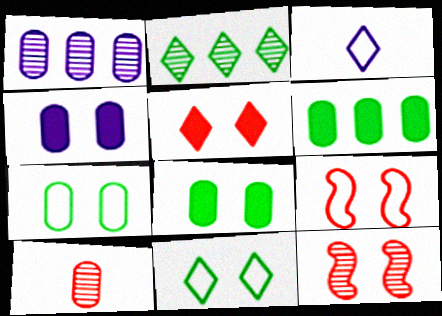[[2, 3, 5], 
[3, 6, 12], 
[4, 11, 12]]